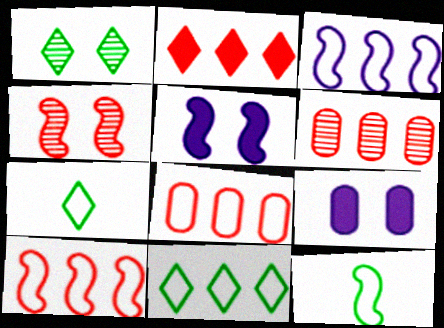[[2, 6, 10], 
[3, 8, 11], 
[5, 6, 7]]